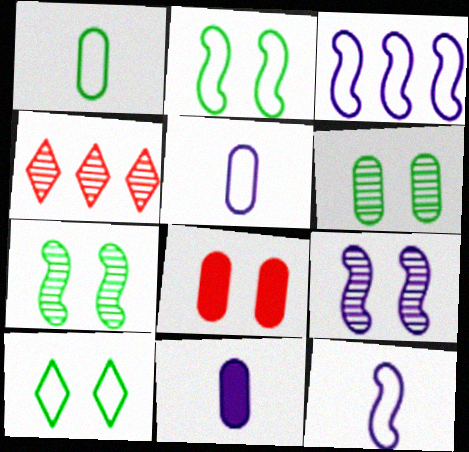[[2, 4, 11], 
[8, 9, 10]]